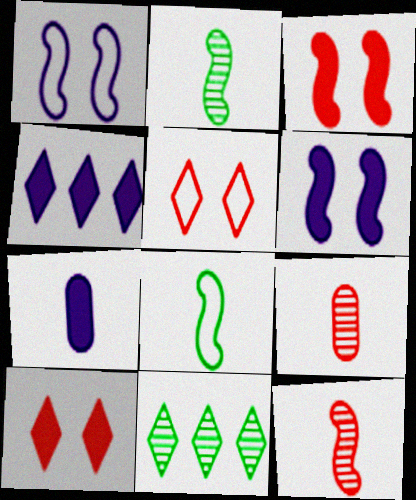[[4, 6, 7]]